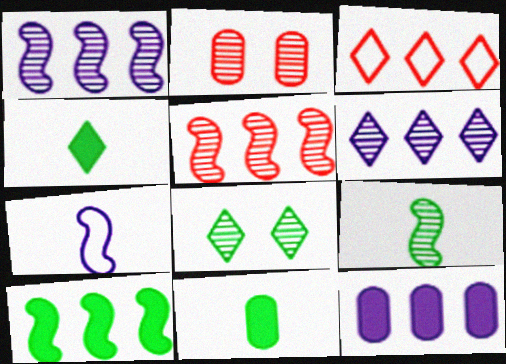[[2, 6, 9]]